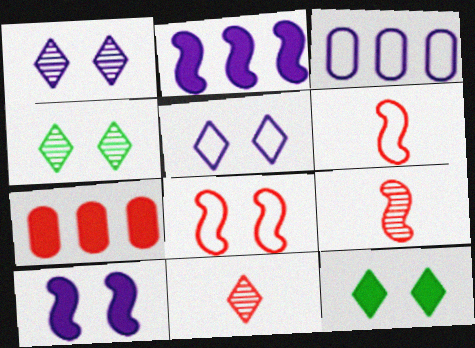[[3, 9, 12], 
[7, 8, 11]]